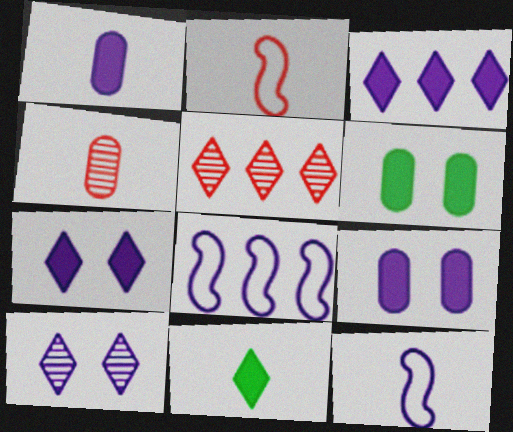[[1, 8, 10], 
[4, 11, 12], 
[5, 6, 12]]